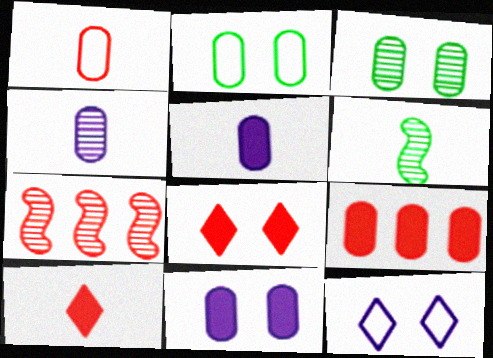[[1, 7, 8], 
[2, 4, 9], 
[6, 9, 12]]